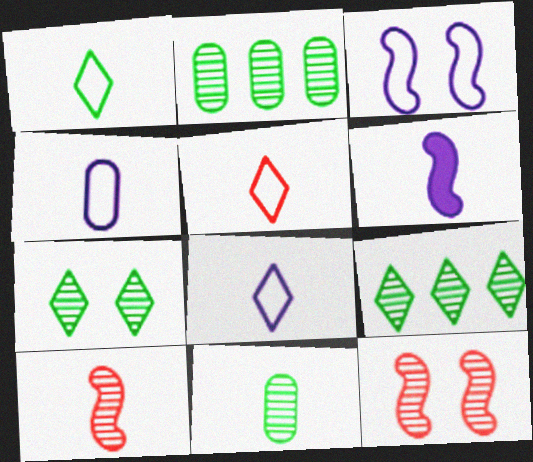[[1, 5, 8], 
[5, 6, 11]]